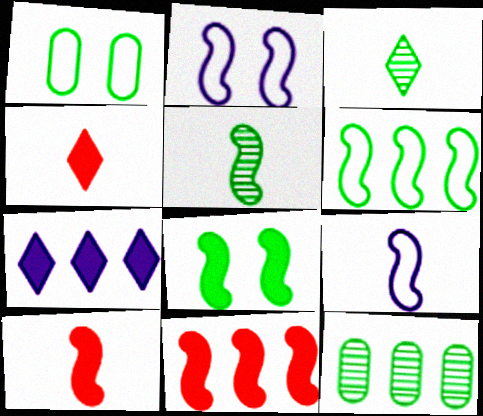[[2, 4, 12], 
[2, 5, 11], 
[5, 6, 8], 
[5, 9, 10]]